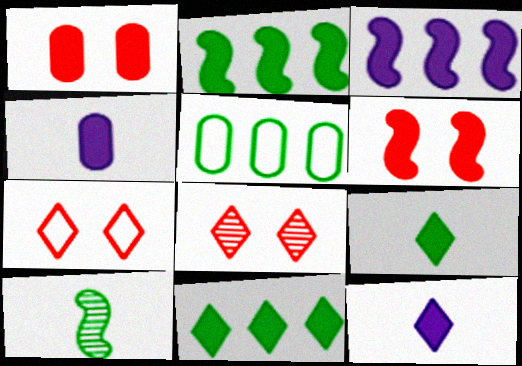[[1, 2, 12], 
[1, 3, 9], 
[4, 6, 11]]